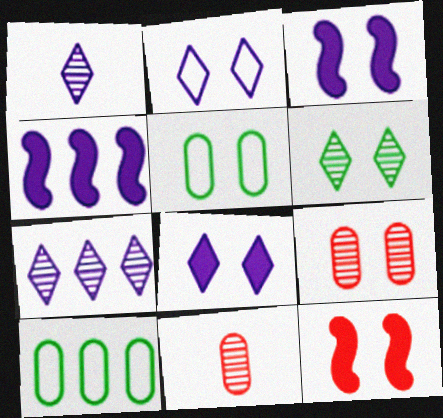[[1, 10, 12]]